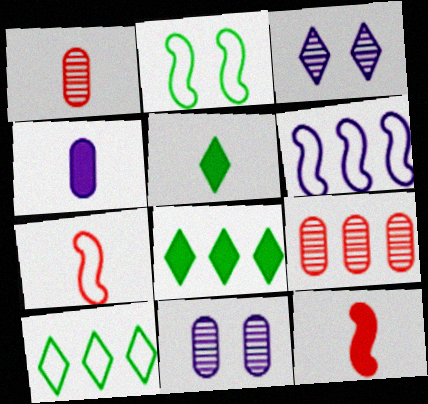[[2, 6, 7], 
[3, 4, 6], 
[4, 5, 12], 
[6, 8, 9], 
[7, 8, 11], 
[10, 11, 12]]